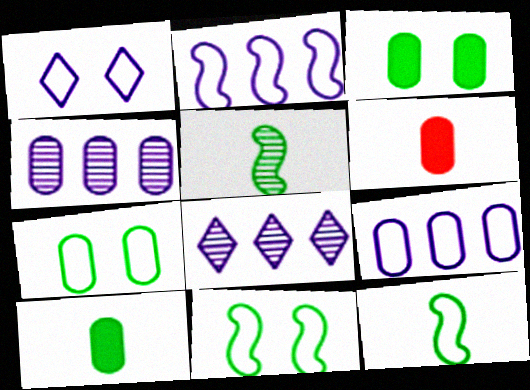[[4, 6, 7], 
[6, 8, 11]]